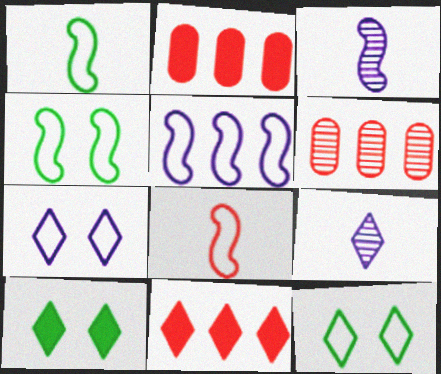[[2, 3, 12], 
[2, 4, 9], 
[4, 5, 8], 
[9, 11, 12]]